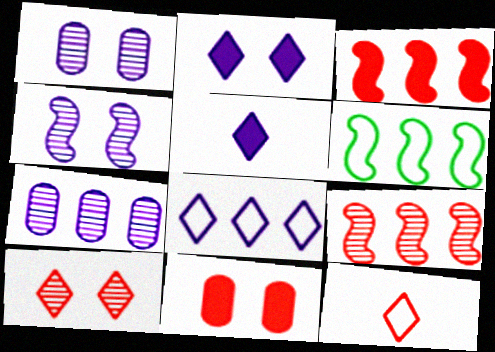[[9, 11, 12]]